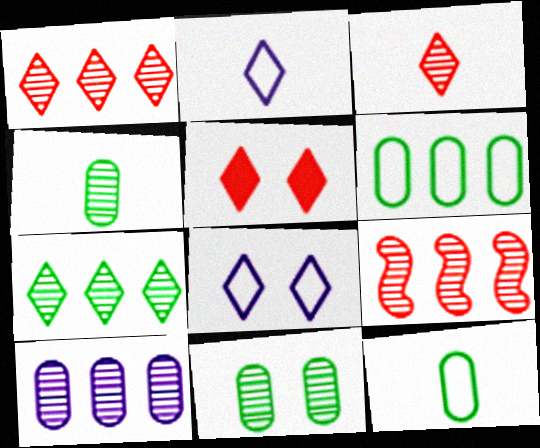[[2, 5, 7], 
[7, 9, 10]]